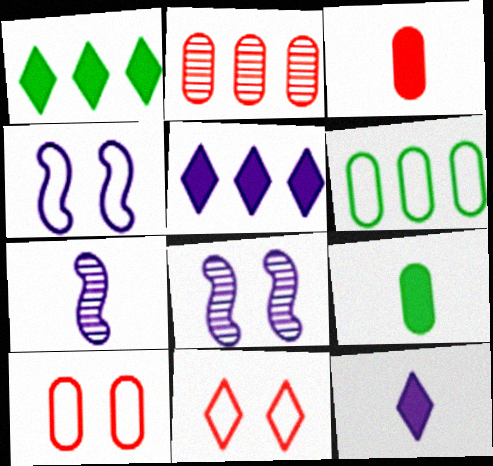[[1, 7, 10], 
[2, 3, 10]]